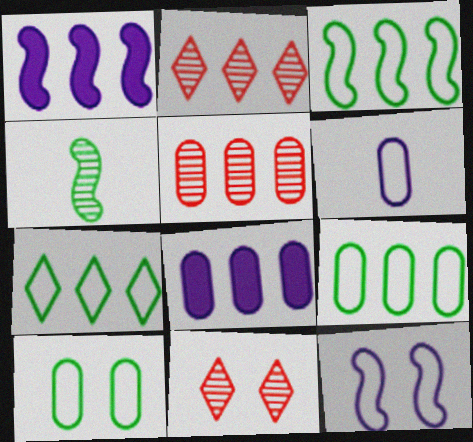[[1, 2, 9], 
[1, 5, 7], 
[2, 3, 8], 
[3, 7, 9], 
[5, 8, 9]]